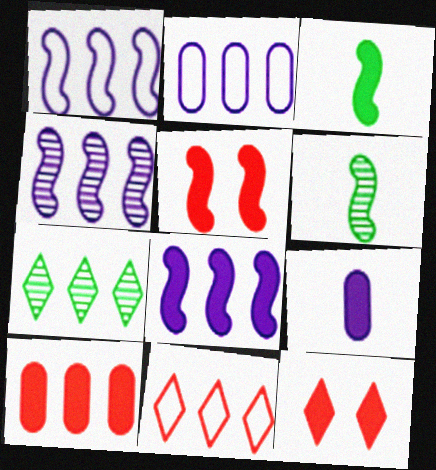[[1, 4, 8], 
[1, 5, 6], 
[1, 7, 10], 
[2, 6, 12], 
[3, 5, 8]]